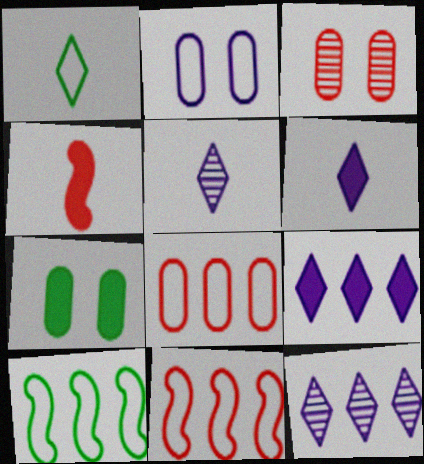[[1, 2, 11], 
[2, 3, 7], 
[3, 6, 10], 
[4, 7, 9], 
[5, 7, 11]]